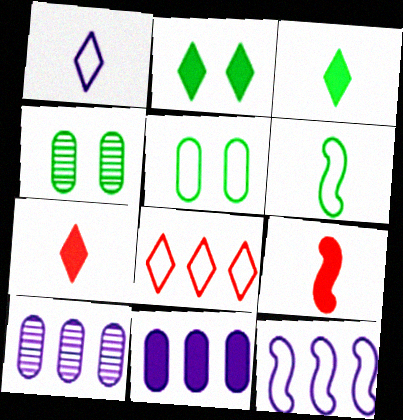[[2, 9, 11], 
[4, 7, 12]]